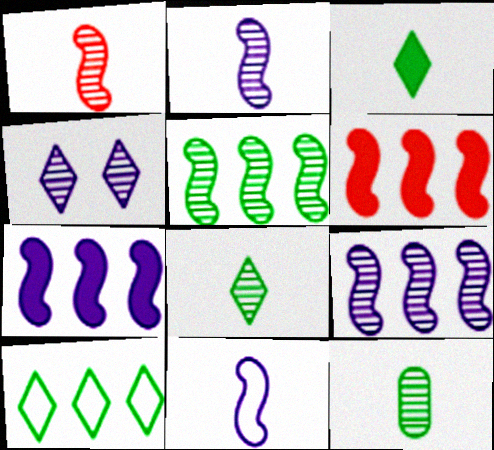[]